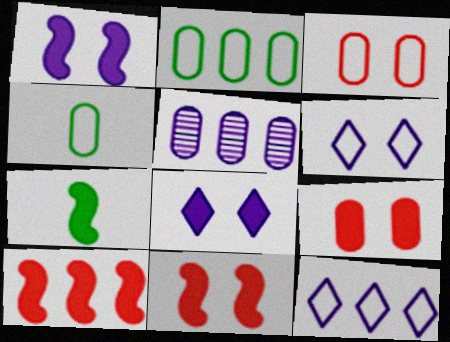[[1, 7, 10], 
[4, 5, 9]]